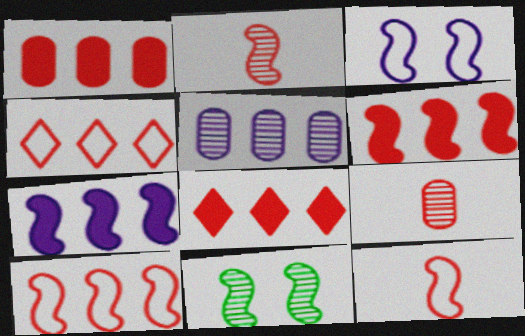[[1, 6, 8], 
[7, 11, 12]]